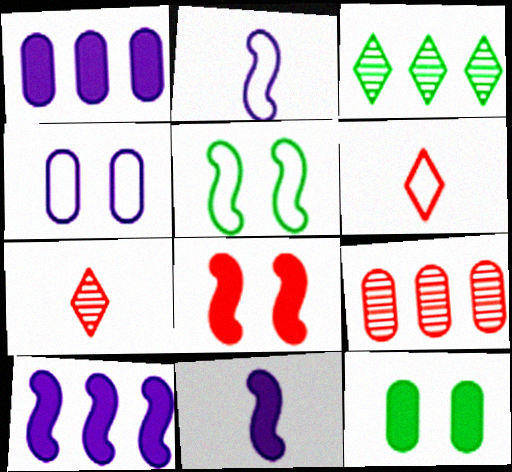[[1, 5, 7], 
[6, 8, 9]]